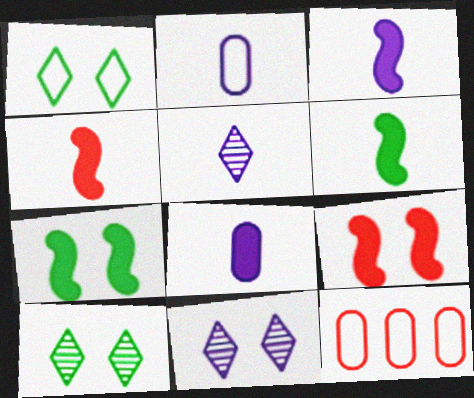[[2, 3, 5], 
[3, 4, 6], 
[3, 10, 12], 
[5, 7, 12], 
[6, 11, 12]]